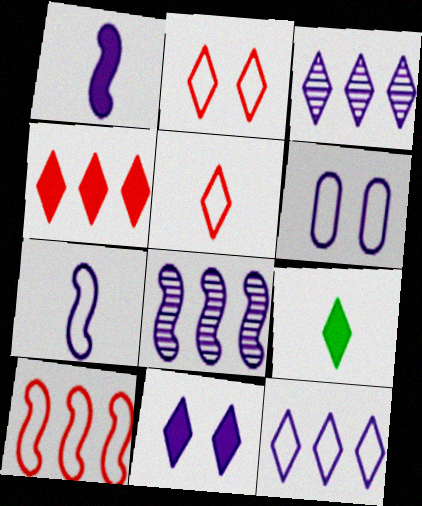[[1, 3, 6], 
[2, 3, 9], 
[4, 9, 11], 
[6, 7, 12]]